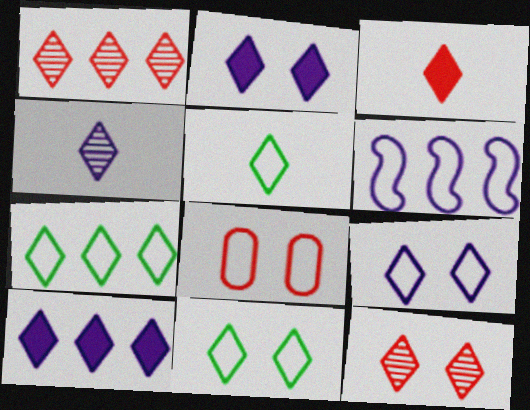[[1, 2, 5], 
[1, 7, 10], 
[2, 11, 12], 
[3, 4, 5], 
[4, 9, 10], 
[5, 6, 8], 
[5, 7, 11], 
[5, 10, 12]]